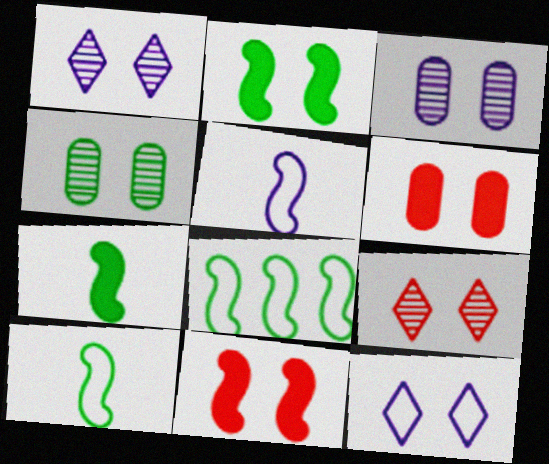[[4, 11, 12]]